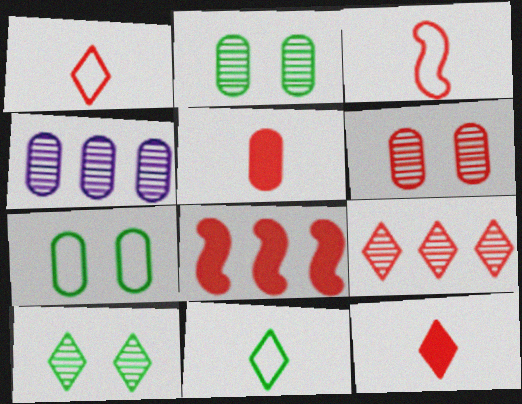[[1, 6, 8], 
[4, 5, 7]]